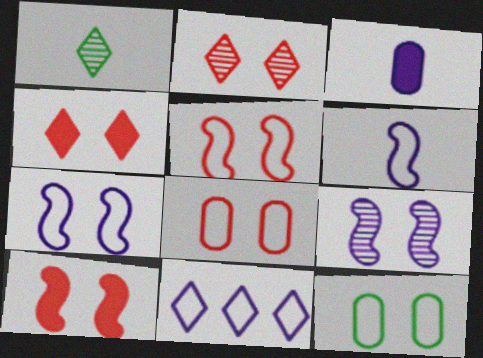[[1, 4, 11], 
[2, 8, 10], 
[3, 9, 11], 
[4, 9, 12]]